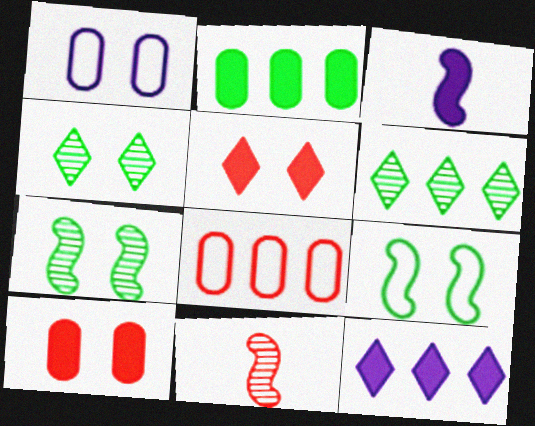[[1, 5, 7], 
[2, 3, 5], 
[3, 4, 8], 
[5, 8, 11]]